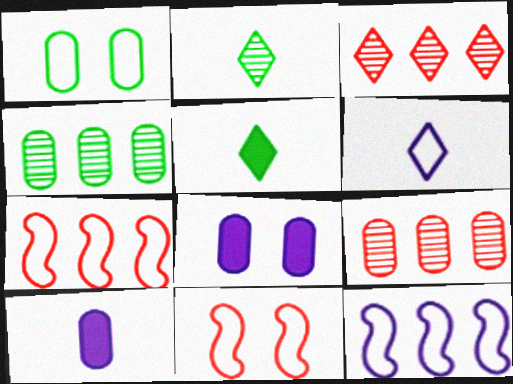[[1, 6, 7], 
[1, 9, 10], 
[2, 7, 8]]